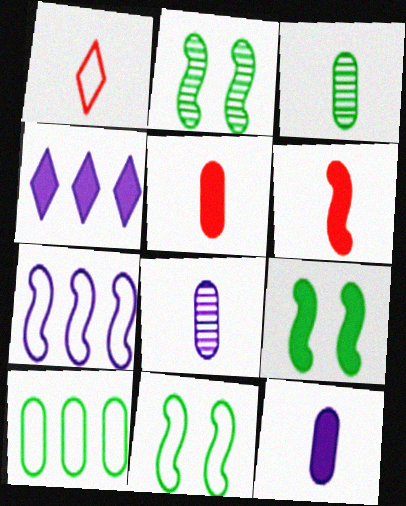[[2, 6, 7], 
[2, 9, 11], 
[4, 5, 9]]